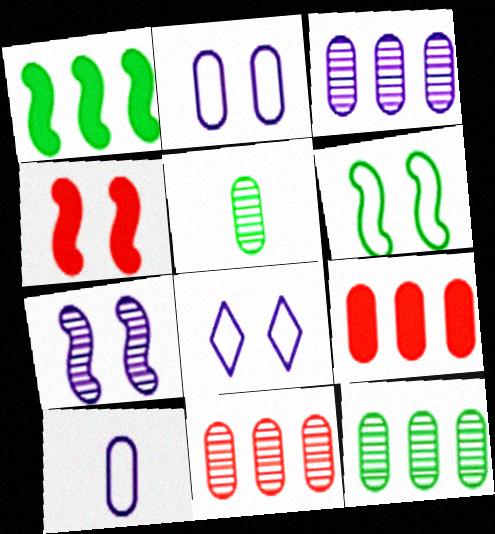[[2, 5, 9], 
[3, 11, 12], 
[4, 6, 7]]